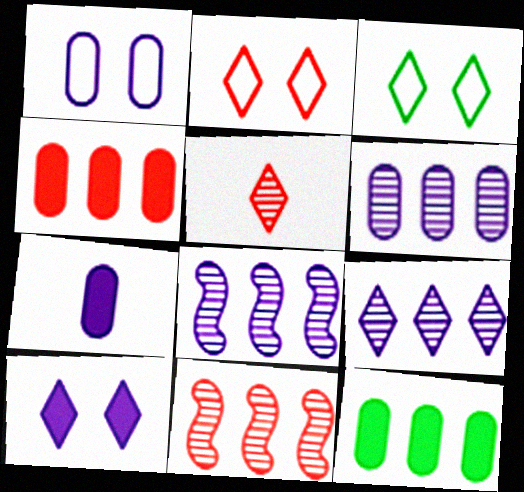[[1, 6, 7], 
[3, 7, 11], 
[6, 8, 9]]